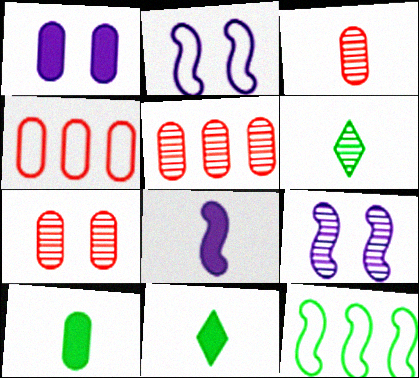[[2, 5, 11], 
[3, 5, 7], 
[4, 9, 11], 
[5, 6, 9]]